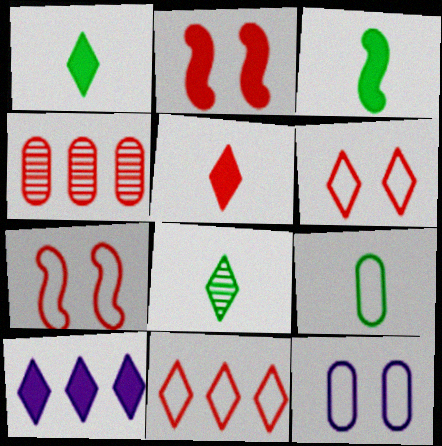[[3, 8, 9], 
[4, 5, 7], 
[6, 8, 10]]